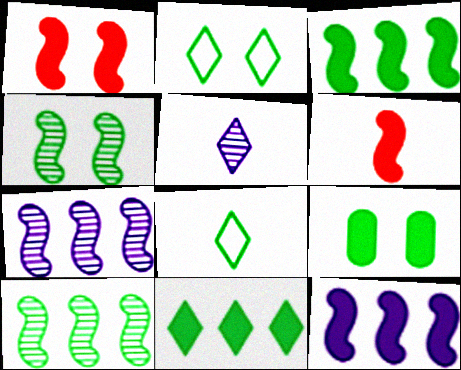[[2, 4, 9], 
[8, 9, 10]]